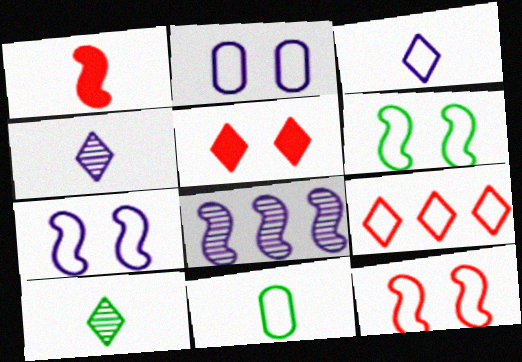[[1, 4, 11], 
[1, 6, 8], 
[5, 8, 11], 
[6, 7, 12], 
[7, 9, 11]]